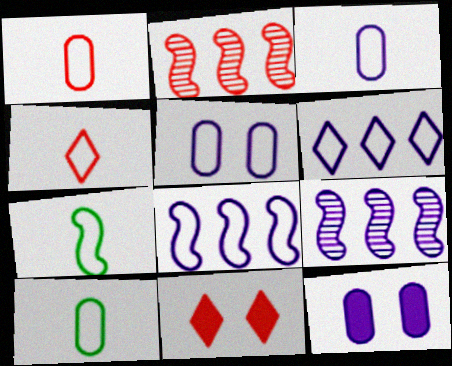[[1, 2, 11], 
[1, 3, 10], 
[3, 4, 7], 
[9, 10, 11]]